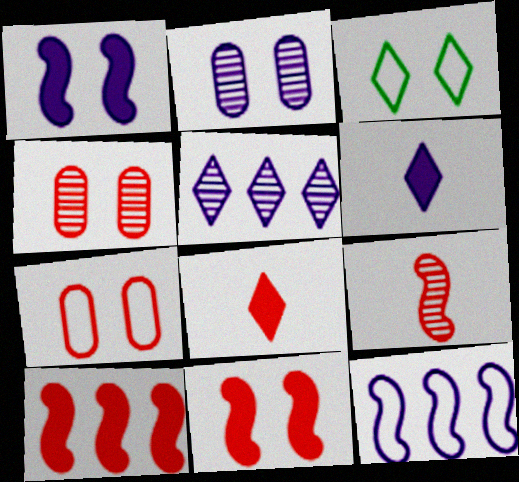[[1, 3, 4], 
[2, 3, 11], 
[2, 6, 12], 
[3, 5, 8]]